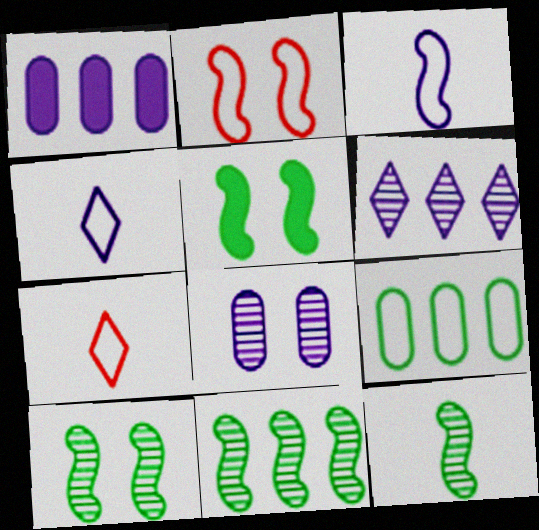[[1, 7, 10], 
[2, 4, 9], 
[10, 11, 12]]